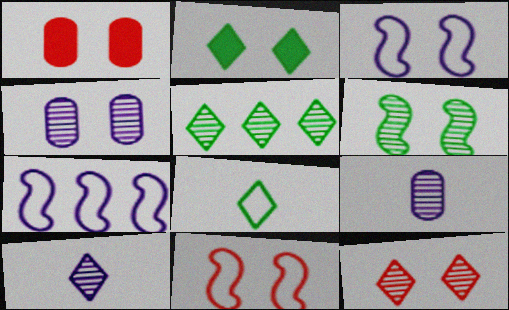[[1, 11, 12], 
[2, 4, 11], 
[2, 5, 8], 
[4, 6, 12], 
[5, 10, 12]]